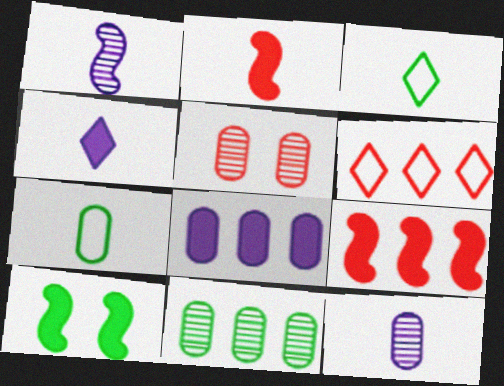[[2, 3, 12], 
[2, 5, 6], 
[3, 10, 11], 
[5, 7, 8], 
[5, 11, 12], 
[6, 10, 12]]